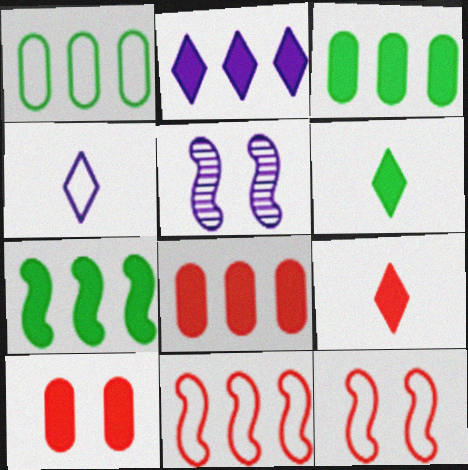[[1, 4, 12], 
[1, 5, 9], 
[2, 7, 8]]